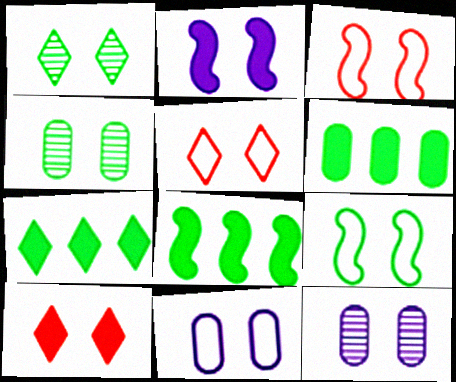[[2, 4, 5], 
[5, 9, 11], 
[6, 7, 8], 
[9, 10, 12]]